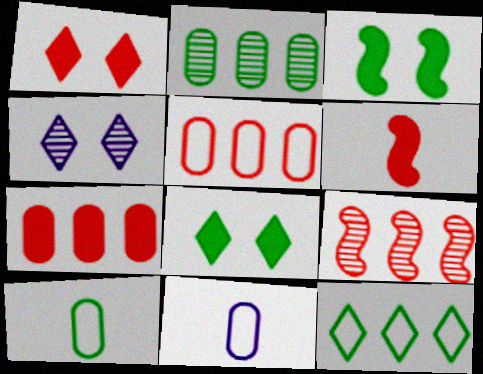[[1, 6, 7], 
[8, 9, 11]]